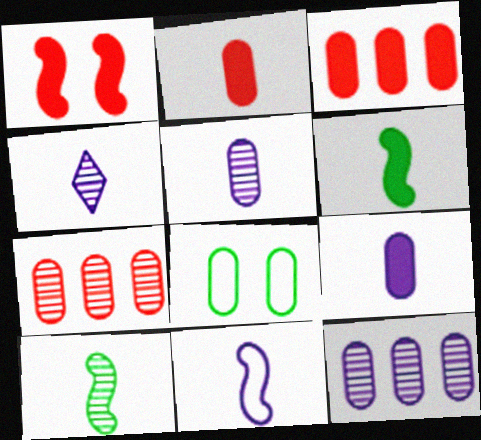[[2, 8, 12], 
[3, 5, 8], 
[4, 9, 11], 
[7, 8, 9]]